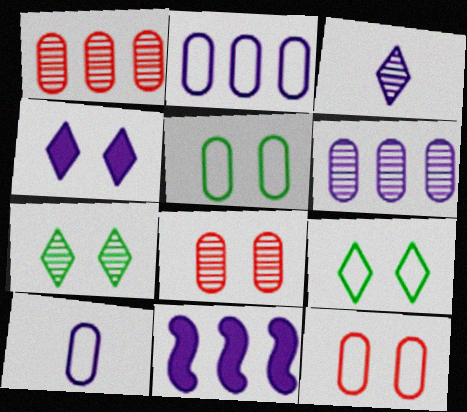[]